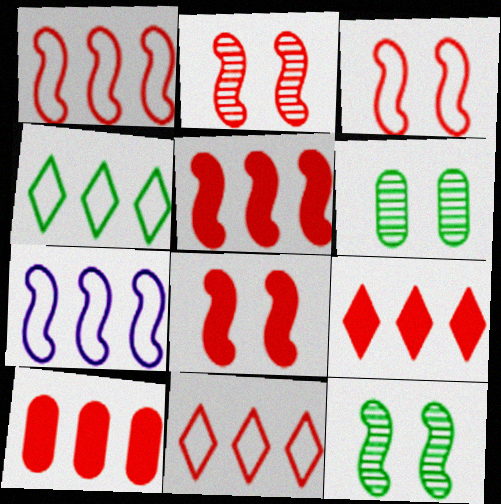[[2, 3, 8], 
[5, 9, 10]]